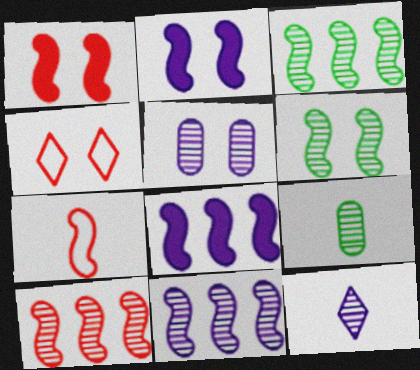[[1, 7, 10], 
[2, 3, 7], 
[3, 10, 11], 
[4, 8, 9], 
[5, 11, 12], 
[6, 7, 8]]